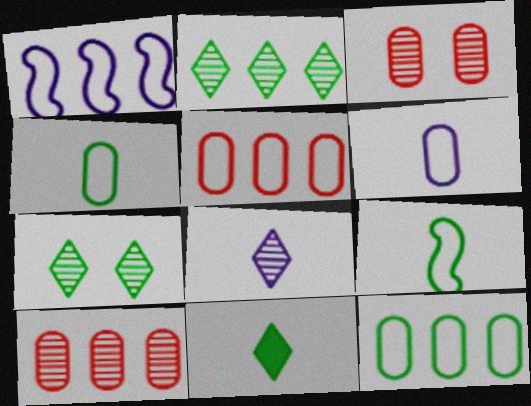[[1, 3, 11]]